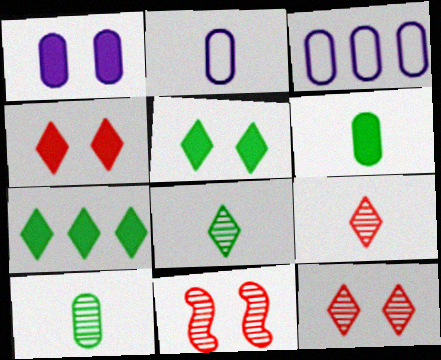[[2, 7, 11]]